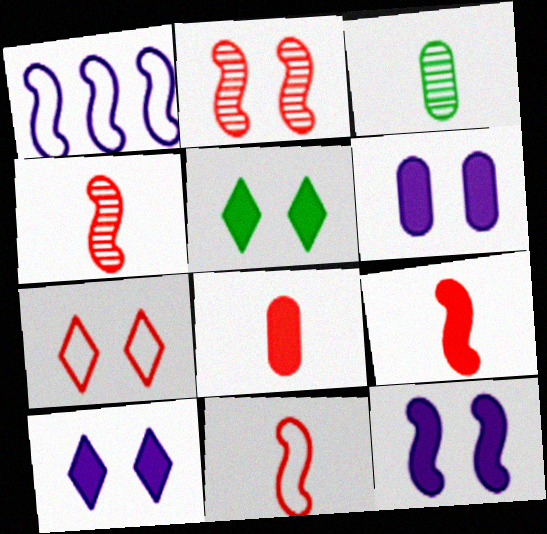[[4, 9, 11], 
[6, 10, 12]]